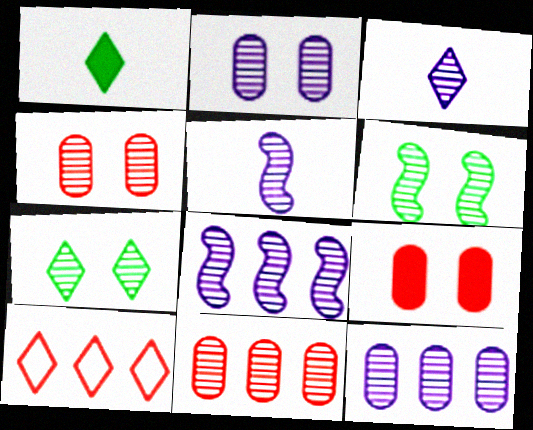[[2, 3, 8], 
[3, 6, 11], 
[5, 7, 11]]